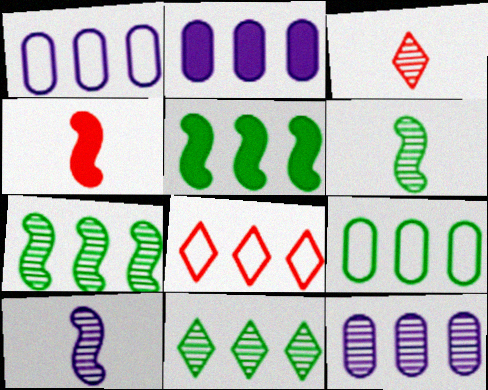[[1, 2, 12], 
[2, 7, 8], 
[5, 8, 12], 
[5, 9, 11]]